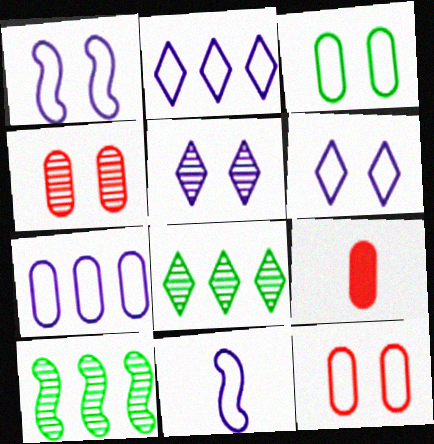[[1, 8, 9], 
[6, 7, 11], 
[6, 9, 10]]